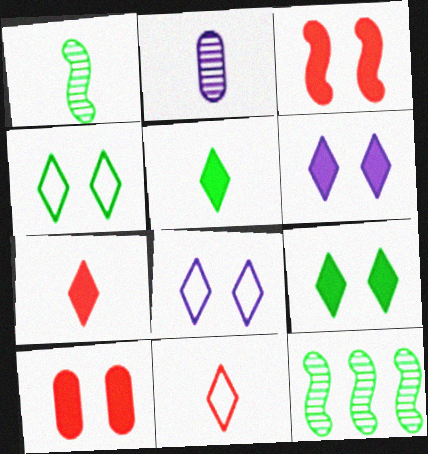[]